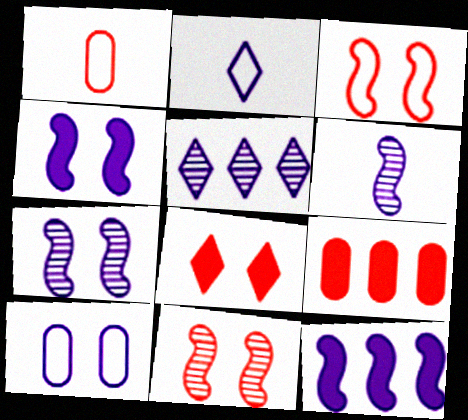[]